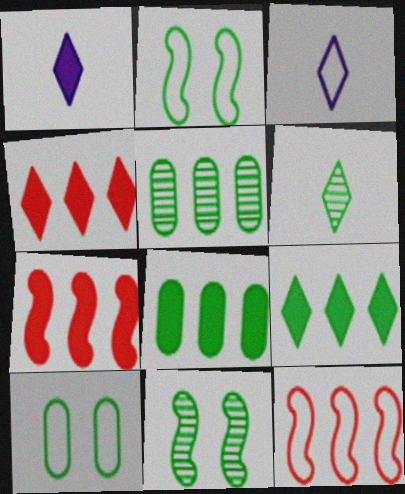[[2, 6, 8], 
[3, 10, 12], 
[5, 6, 11]]